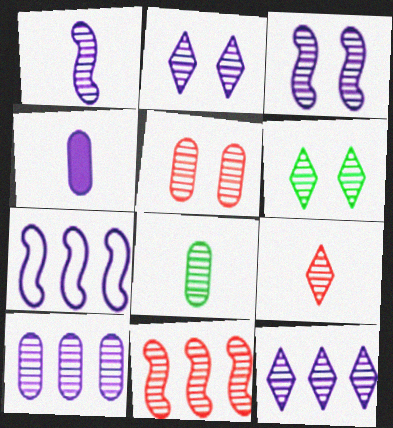[[1, 2, 10], 
[1, 8, 9], 
[2, 4, 7], 
[2, 8, 11], 
[3, 5, 6], 
[5, 8, 10], 
[5, 9, 11], 
[6, 9, 12]]